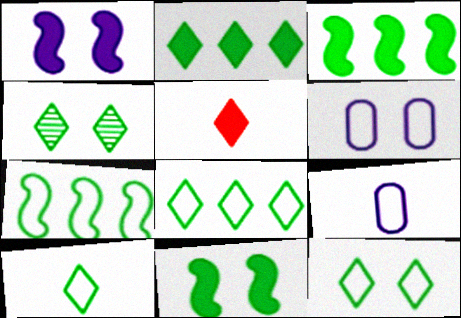[[2, 4, 10], 
[8, 10, 12]]